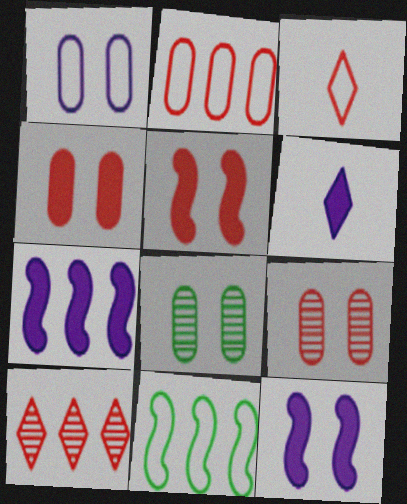[[1, 3, 11], 
[1, 4, 8], 
[3, 7, 8], 
[6, 9, 11]]